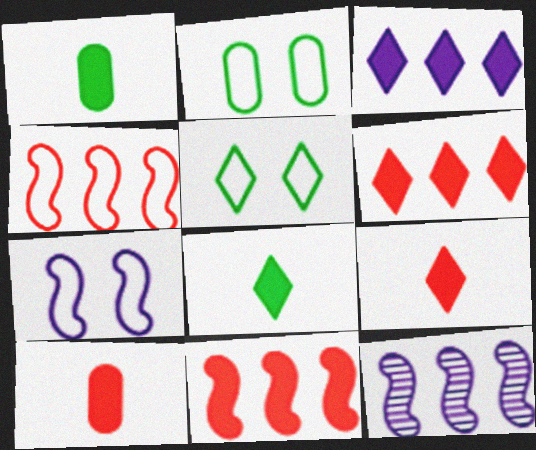[[2, 9, 12], 
[5, 10, 12]]